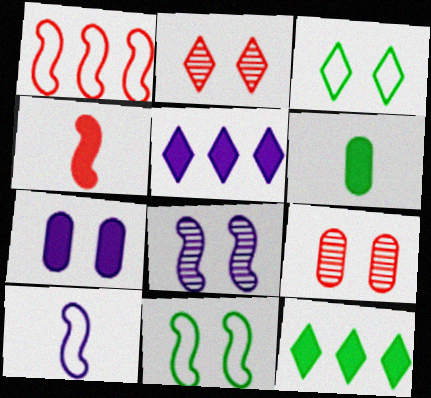[[1, 10, 11], 
[2, 7, 11], 
[4, 7, 12], 
[9, 10, 12]]